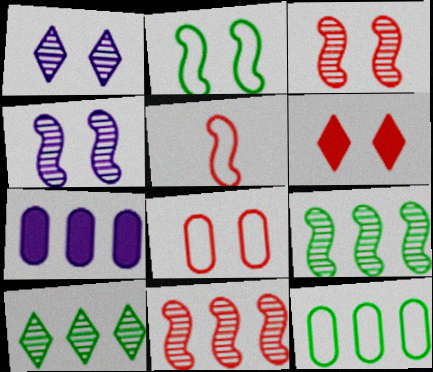[[3, 6, 8]]